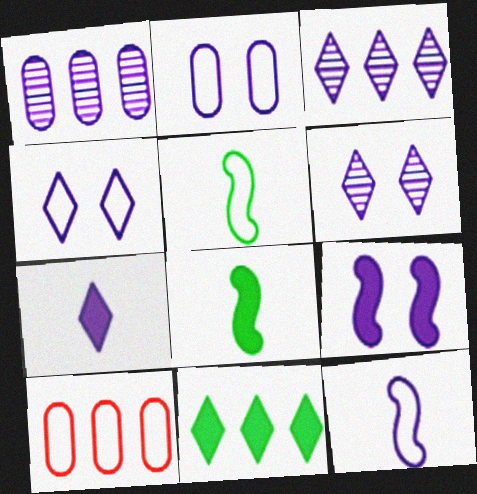[[2, 6, 9], 
[3, 4, 7], 
[4, 5, 10], 
[6, 8, 10]]